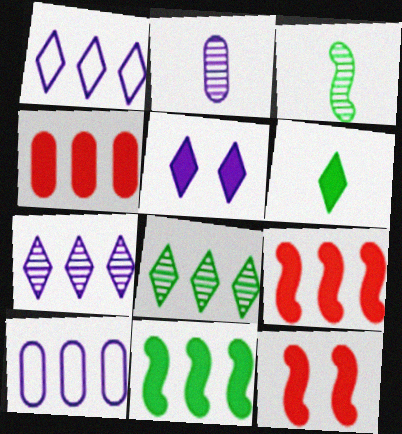[[8, 9, 10]]